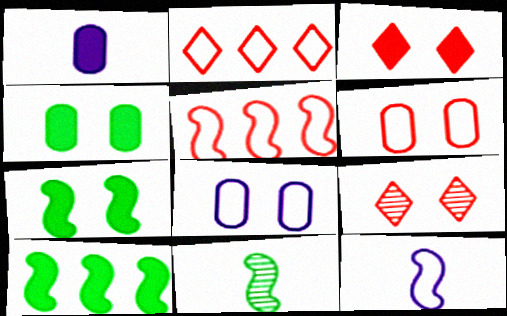[[1, 3, 10], 
[7, 8, 9]]